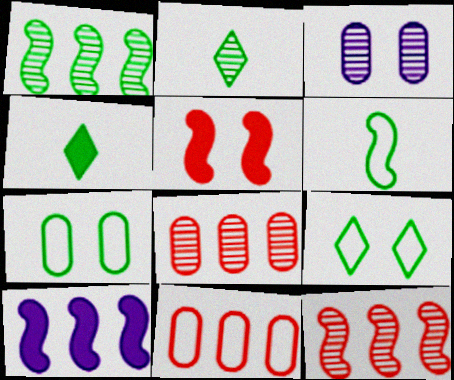[[1, 4, 7], 
[2, 3, 12], 
[3, 5, 9]]